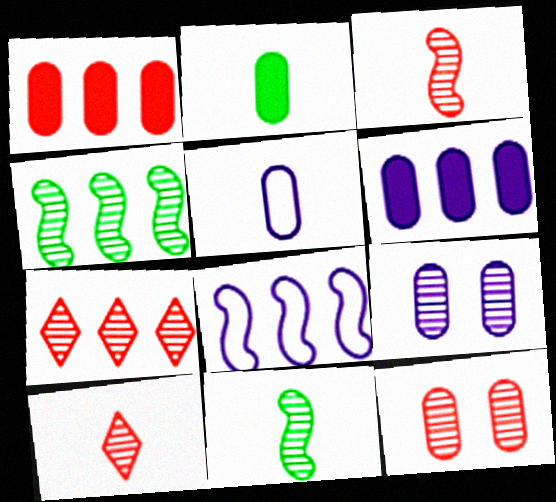[[3, 7, 12], 
[4, 9, 10], 
[5, 6, 9], 
[7, 9, 11]]